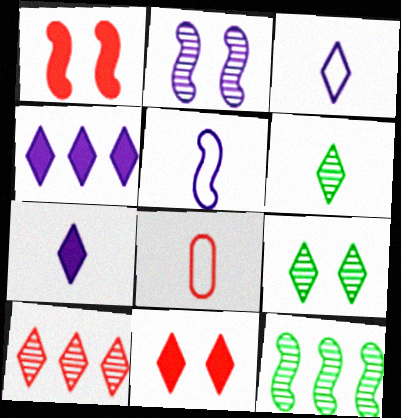[[1, 5, 12], 
[1, 8, 10]]